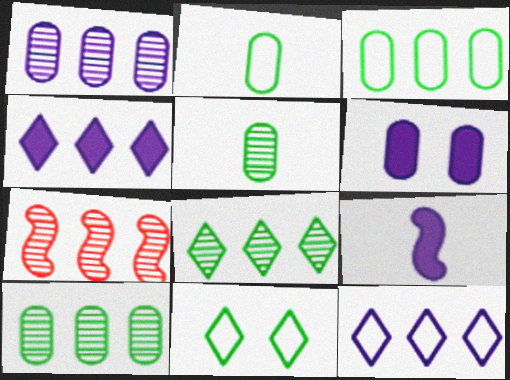[[1, 7, 8], 
[3, 4, 7], 
[4, 6, 9]]